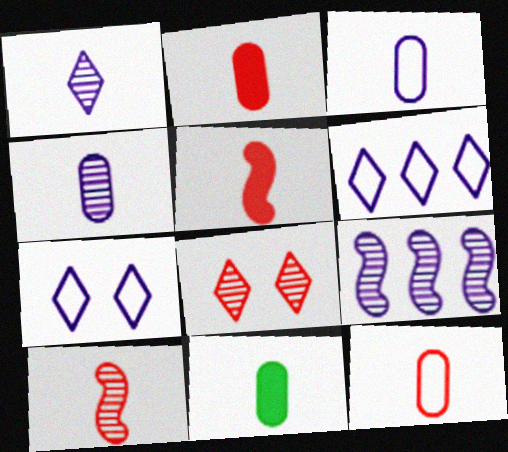[[4, 11, 12]]